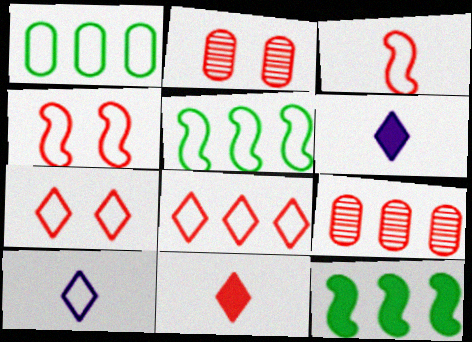[[1, 4, 10], 
[2, 5, 6], 
[2, 10, 12], 
[4, 9, 11]]